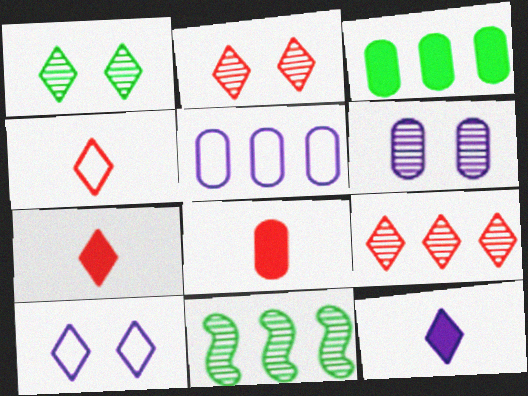[[8, 10, 11]]